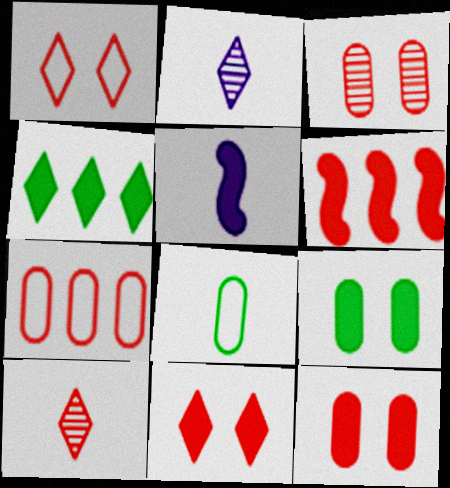[[1, 2, 4], 
[4, 5, 12], 
[5, 8, 10]]